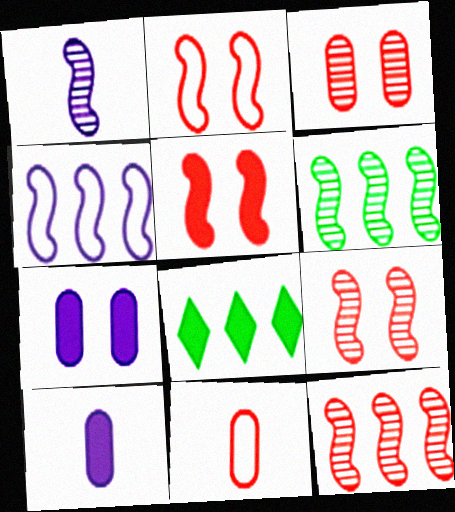[[1, 6, 9], 
[2, 5, 9], 
[5, 8, 10]]